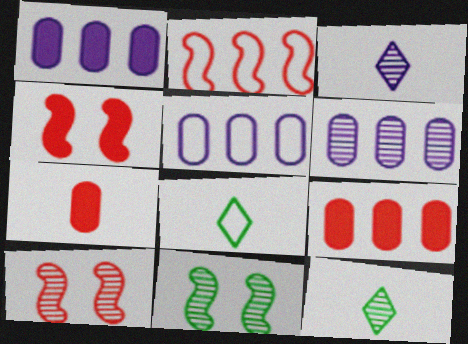[[1, 5, 6], 
[1, 8, 10], 
[4, 5, 12], 
[4, 6, 8], 
[6, 10, 12]]